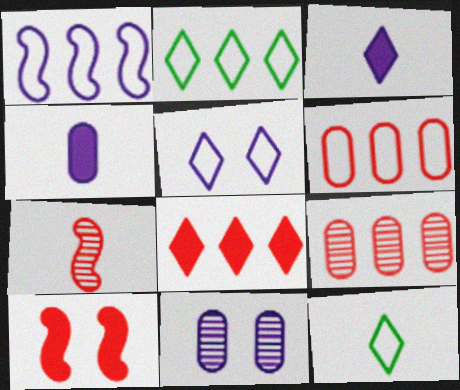[[1, 2, 6], 
[1, 3, 11], 
[4, 7, 12]]